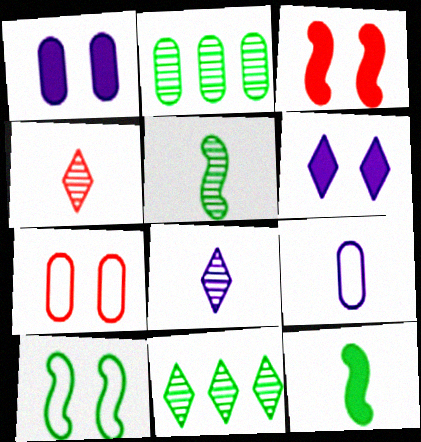[[3, 9, 11], 
[4, 9, 12]]